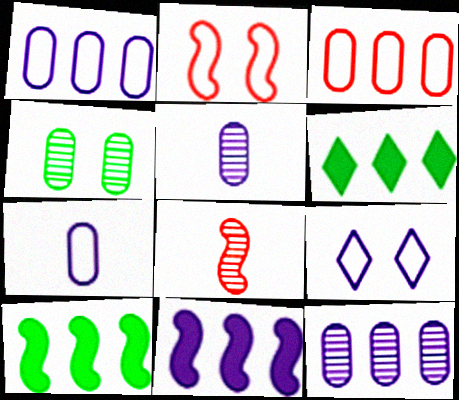[[2, 5, 6], 
[5, 9, 11]]